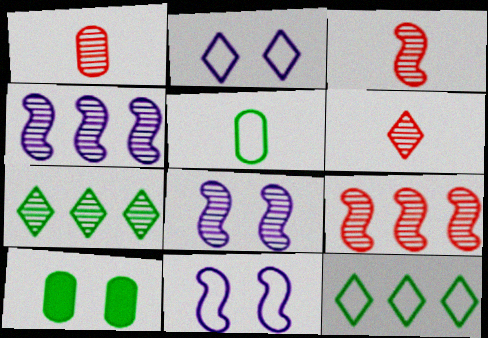[[1, 3, 6], 
[1, 7, 8]]